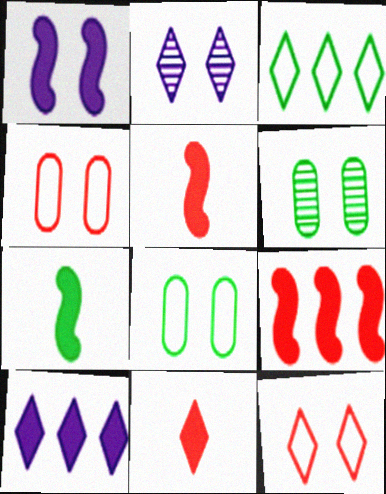[[1, 6, 12], 
[1, 7, 9], 
[2, 3, 11], 
[3, 6, 7]]